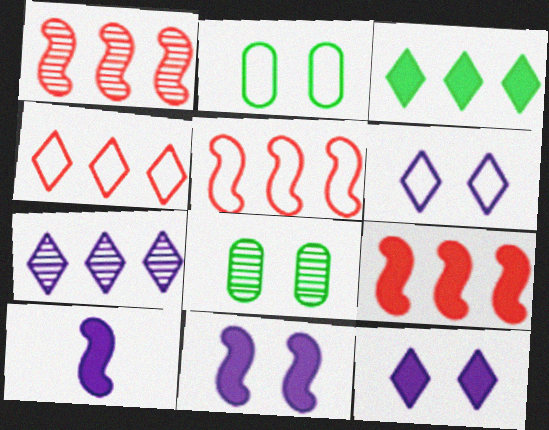[[1, 5, 9], 
[3, 4, 7], 
[4, 8, 10]]